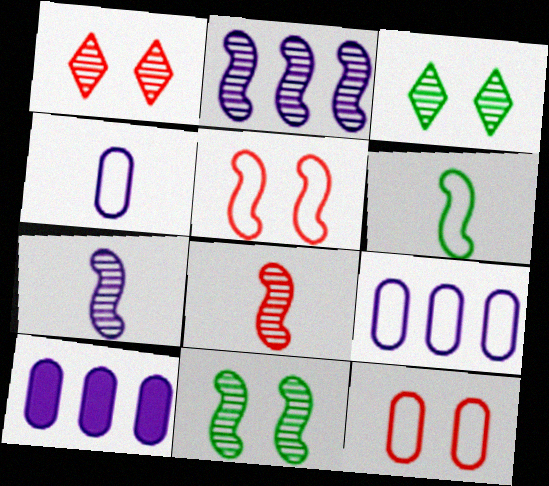[[1, 6, 10], 
[2, 8, 11]]